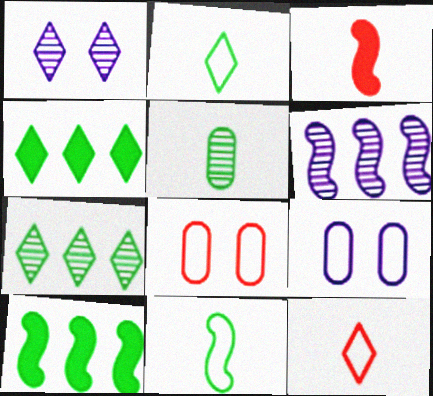[[1, 4, 12], 
[3, 7, 9]]